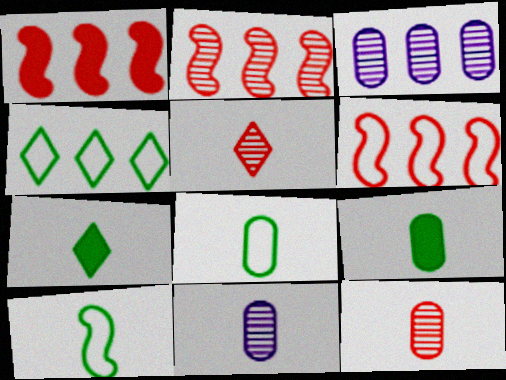[[1, 2, 6], 
[1, 3, 4]]